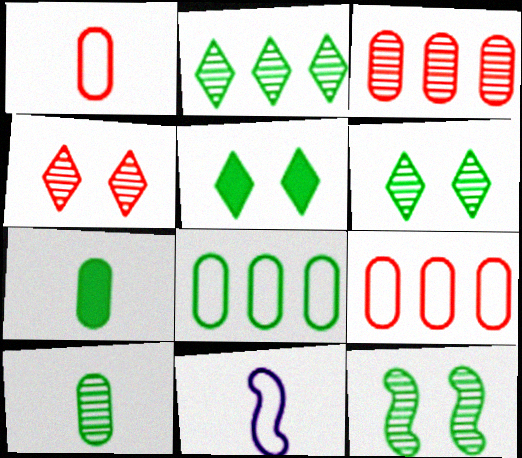[[2, 10, 12], 
[3, 5, 11]]